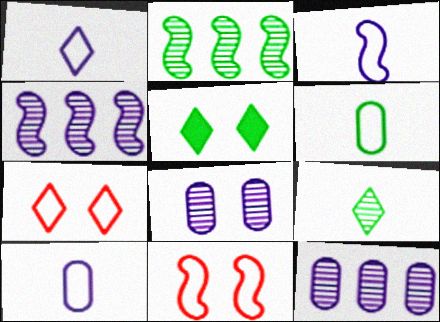[[1, 3, 10], 
[2, 5, 6], 
[5, 8, 11]]